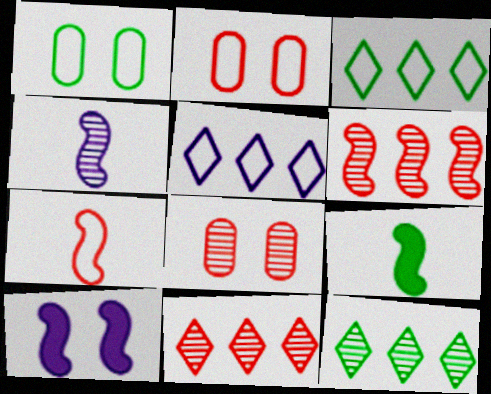[[1, 5, 7], 
[1, 9, 12], 
[4, 7, 9], 
[4, 8, 12], 
[5, 8, 9]]